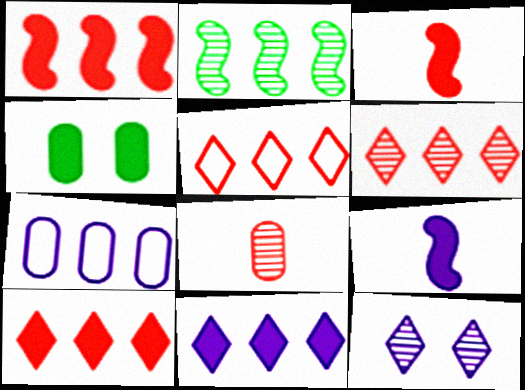[[2, 7, 10], 
[2, 8, 12], 
[3, 4, 11], 
[4, 7, 8], 
[4, 9, 10], 
[5, 6, 10], 
[7, 9, 12]]